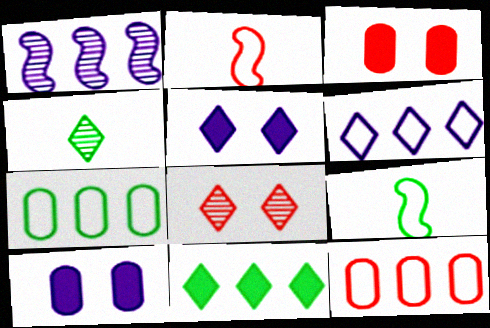[[1, 11, 12]]